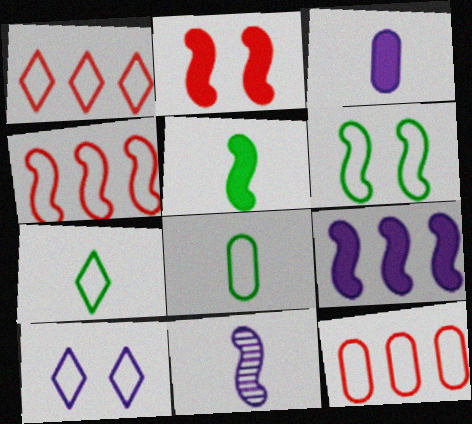[[1, 4, 12], 
[1, 7, 10], 
[2, 5, 9], 
[4, 8, 10]]